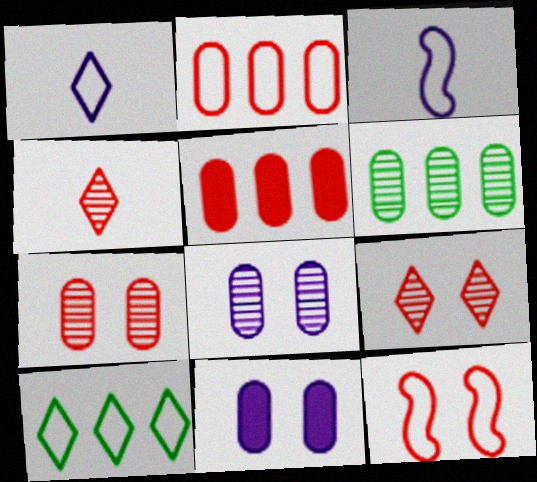[[4, 5, 12]]